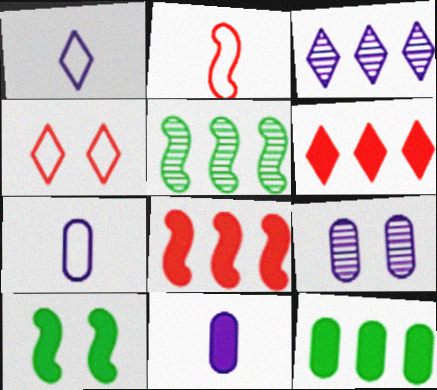[[4, 5, 11], 
[4, 9, 10], 
[6, 10, 11]]